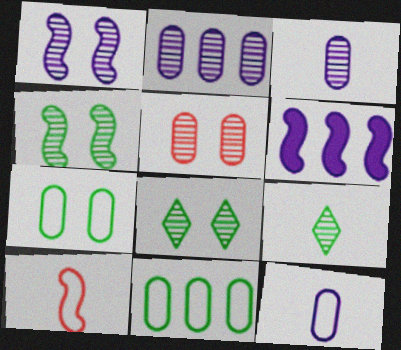[[1, 5, 8], 
[4, 6, 10]]